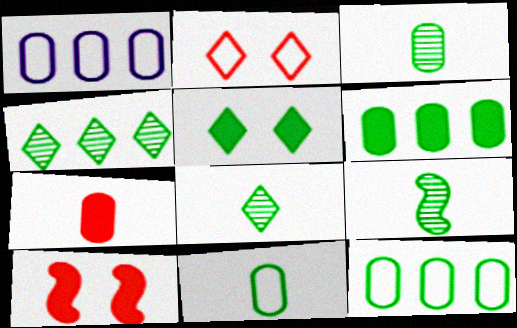[[1, 8, 10], 
[3, 8, 9], 
[5, 9, 12]]